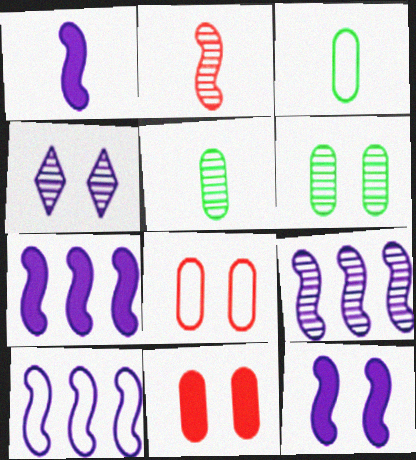[[1, 7, 12], 
[7, 9, 10]]